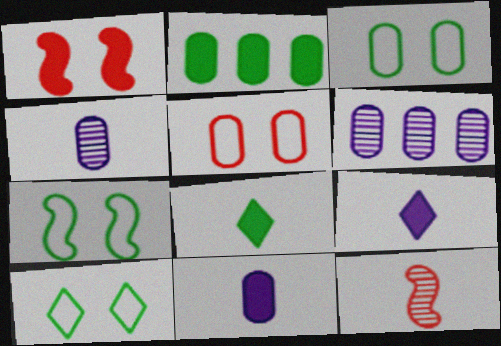[[1, 2, 9], 
[2, 4, 5], 
[3, 7, 10]]